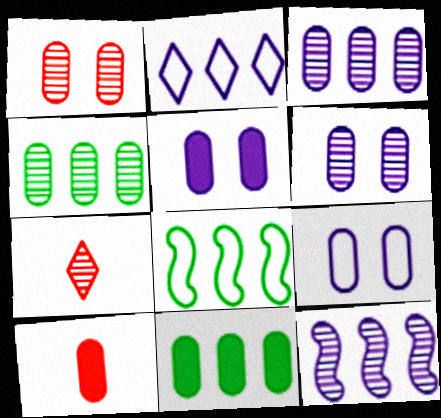[[4, 9, 10], 
[5, 6, 9], 
[5, 7, 8], 
[5, 10, 11]]